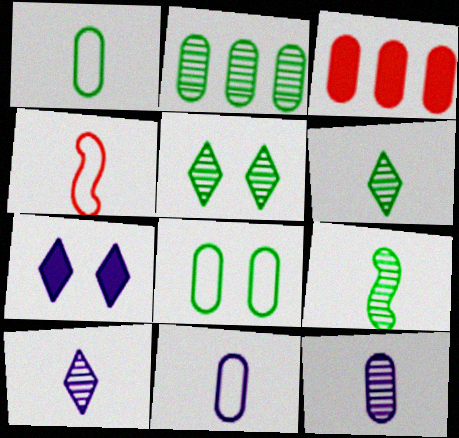[[2, 4, 7], 
[2, 5, 9], 
[3, 8, 12]]